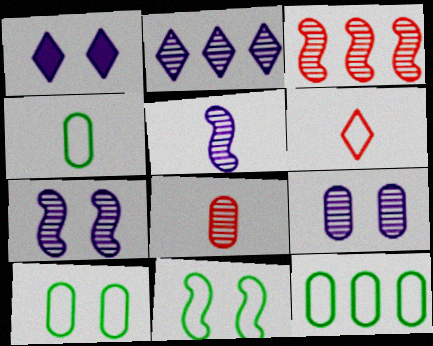[[1, 3, 4], 
[2, 5, 9], 
[4, 10, 12]]